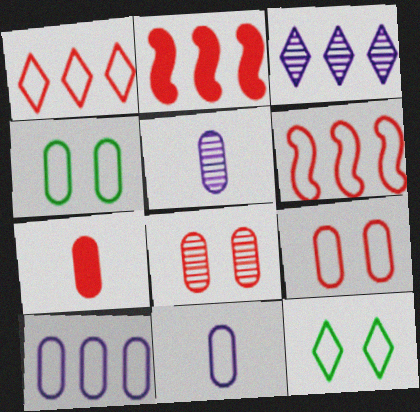[[2, 5, 12], 
[6, 11, 12]]